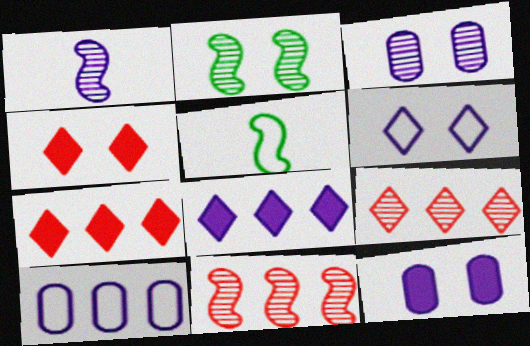[[1, 2, 11], 
[3, 5, 7], 
[5, 9, 12]]